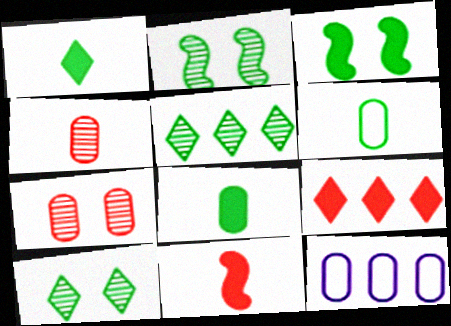[[3, 5, 6], 
[7, 8, 12], 
[10, 11, 12]]